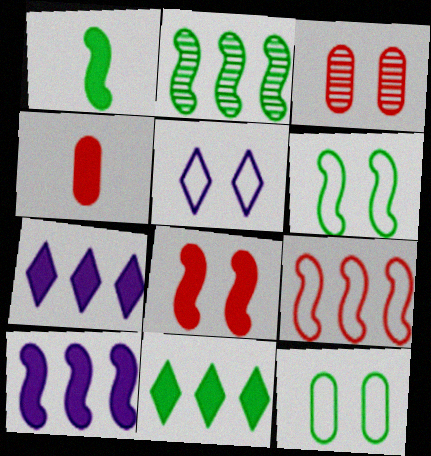[[1, 2, 6], 
[1, 8, 10], 
[2, 4, 5], 
[2, 9, 10]]